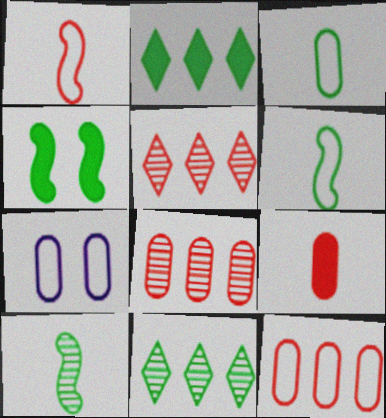[[3, 4, 11], 
[3, 7, 12]]